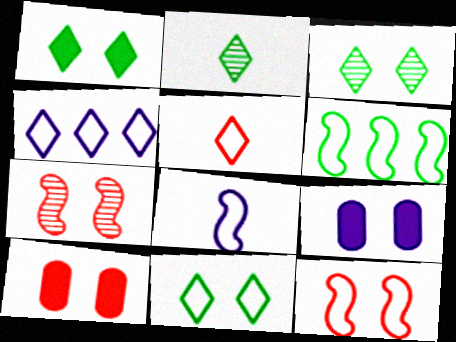[[1, 3, 11], 
[3, 9, 12], 
[4, 5, 11], 
[6, 8, 12], 
[7, 9, 11]]